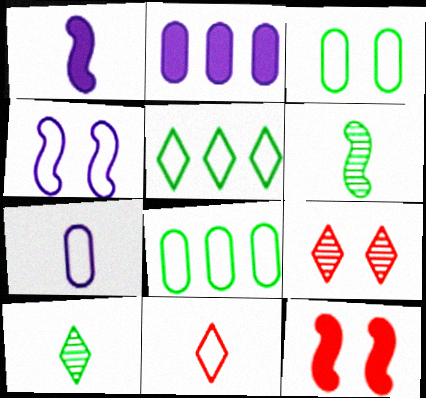[[1, 8, 9], 
[4, 8, 11]]